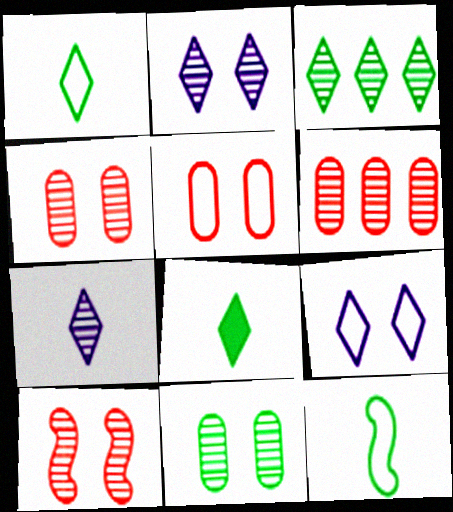[[2, 10, 11]]